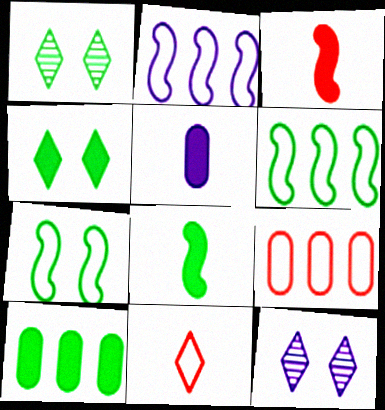[[2, 5, 12], 
[4, 8, 10], 
[8, 9, 12]]